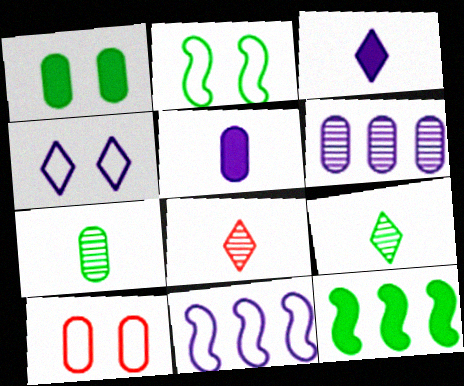[[1, 8, 11], 
[2, 4, 10]]